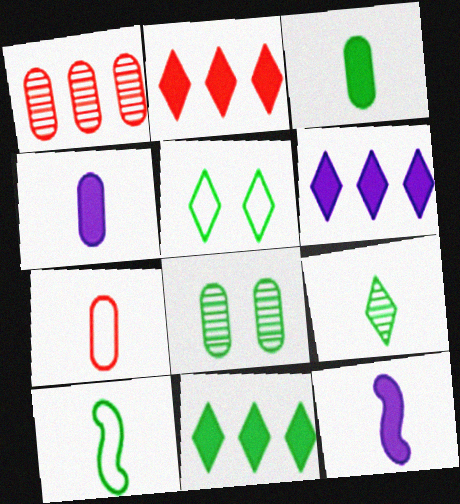[[1, 5, 12], 
[2, 6, 11], 
[3, 9, 10], 
[5, 9, 11], 
[7, 9, 12], 
[8, 10, 11]]